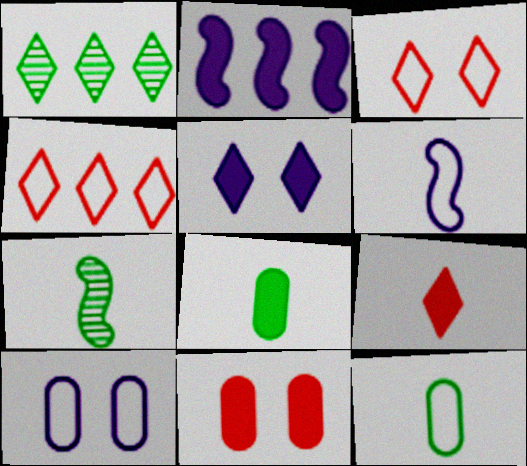[[1, 6, 11]]